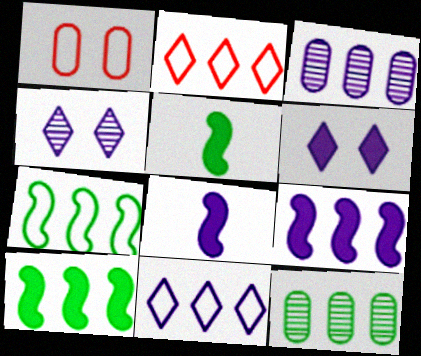[[2, 3, 10], 
[2, 9, 12], 
[3, 9, 11]]